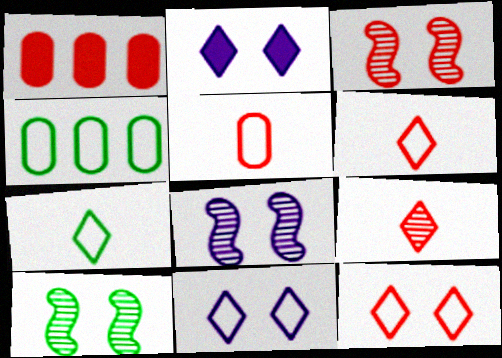[[1, 3, 6], 
[1, 7, 8], 
[3, 8, 10]]